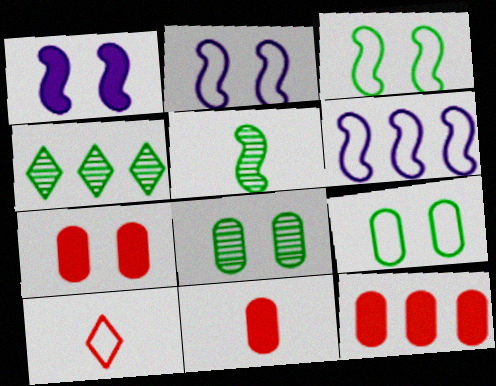[[2, 4, 11], 
[4, 5, 8], 
[4, 6, 12], 
[6, 9, 10], 
[7, 11, 12]]